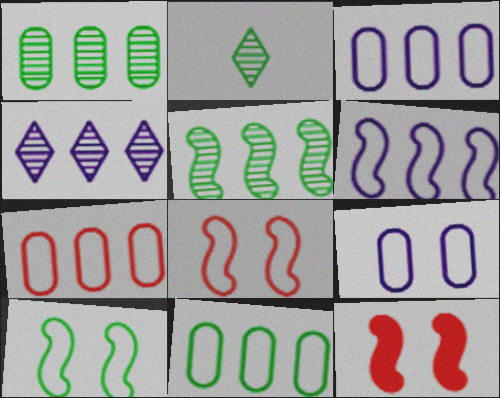[[2, 3, 12], 
[3, 7, 11]]